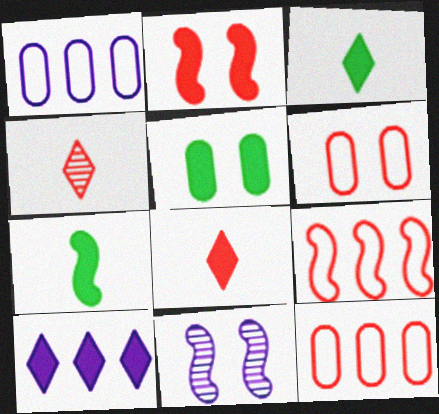[[2, 4, 12], 
[3, 11, 12], 
[7, 9, 11]]